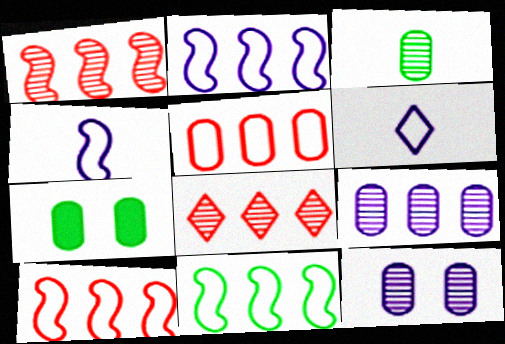[[1, 6, 7], 
[2, 10, 11], 
[4, 7, 8]]